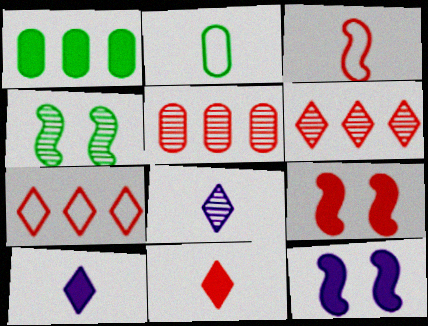[[1, 9, 10], 
[1, 11, 12], 
[2, 6, 12], 
[4, 5, 8]]